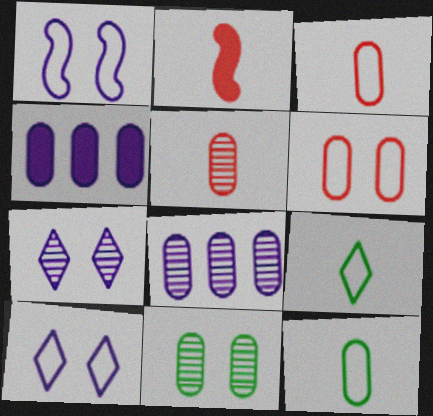[[3, 4, 11], 
[5, 8, 11]]